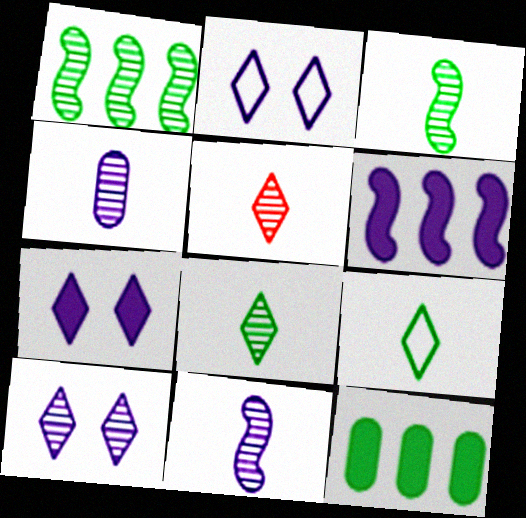[[2, 4, 6], 
[2, 7, 10], 
[3, 4, 5]]